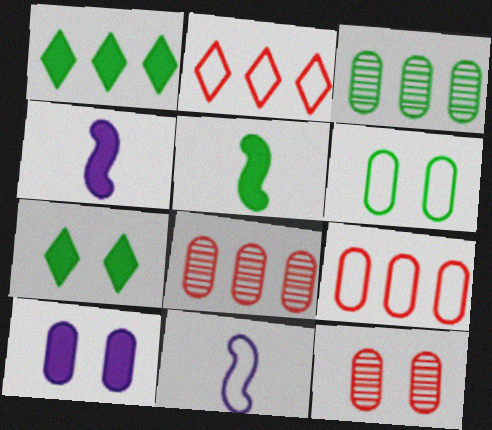[[1, 11, 12], 
[2, 6, 11], 
[6, 10, 12], 
[7, 8, 11]]